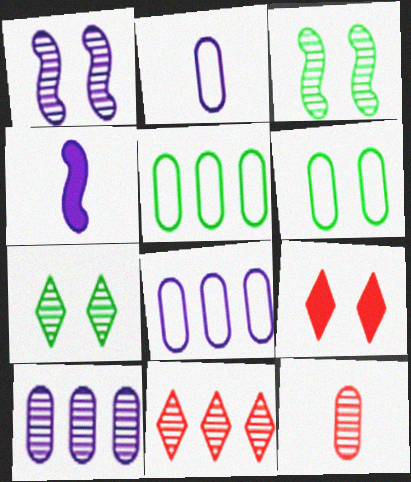[[1, 6, 9], 
[4, 6, 11]]